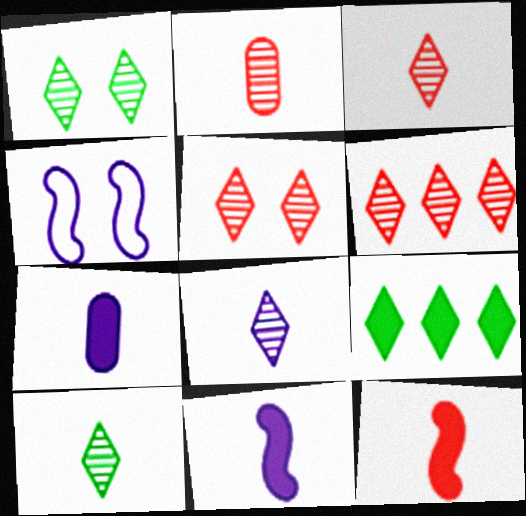[[1, 6, 8], 
[2, 4, 9], 
[3, 5, 6], 
[3, 8, 10]]